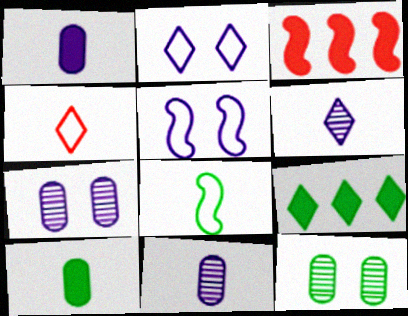[[8, 9, 12]]